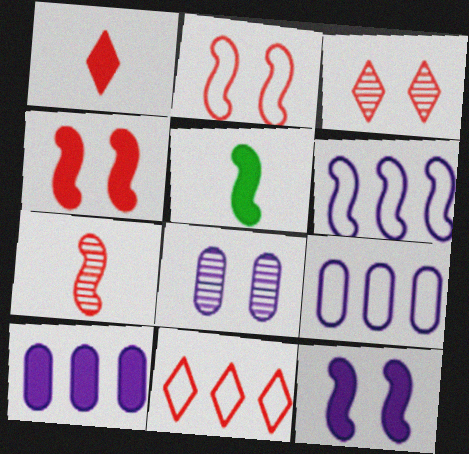[[1, 3, 11], 
[3, 5, 9], 
[5, 8, 11]]